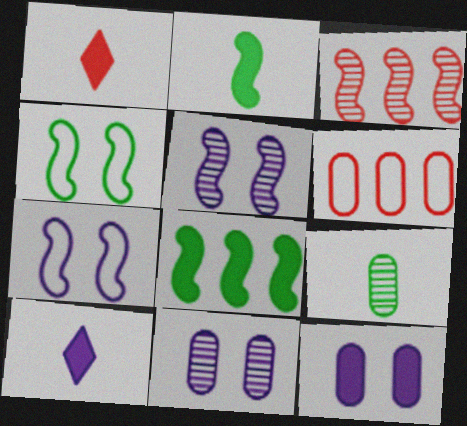[[1, 8, 12], 
[2, 3, 7], 
[6, 9, 12]]